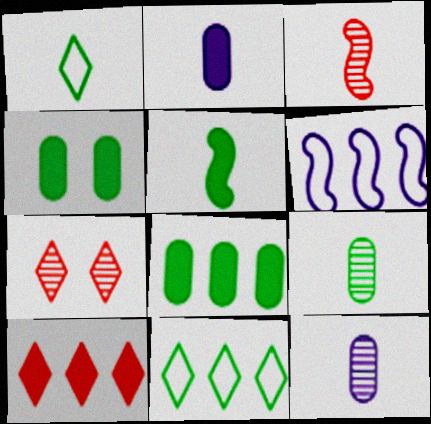[[1, 2, 3], 
[1, 5, 9]]